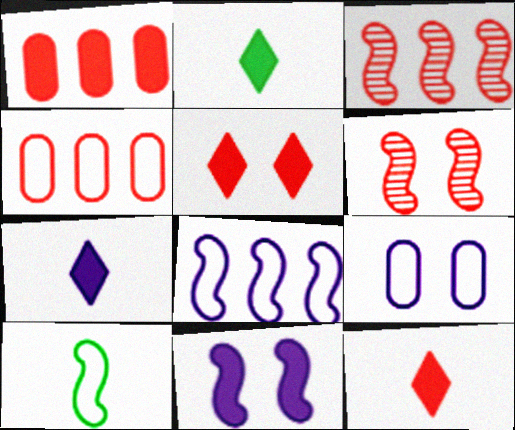[[1, 2, 11], 
[2, 3, 9], 
[2, 7, 12], 
[3, 10, 11], 
[4, 6, 12]]